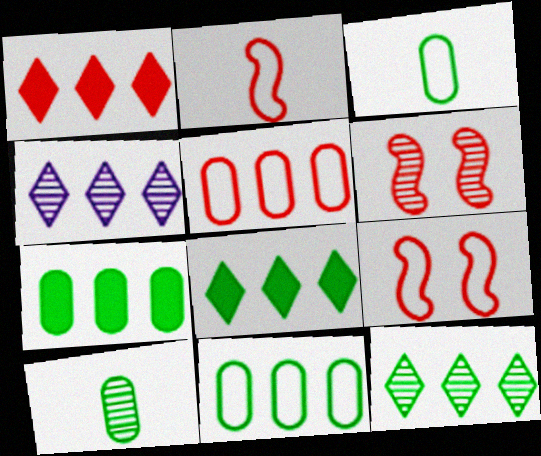[[4, 6, 10]]